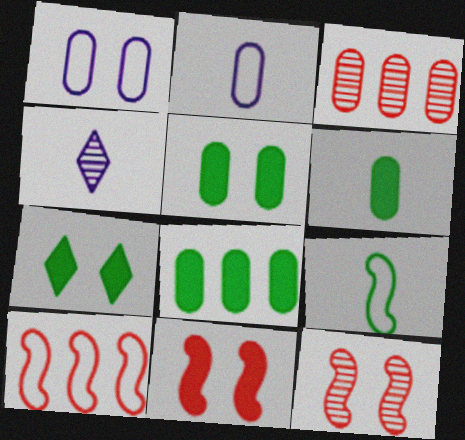[[1, 3, 6], 
[1, 7, 12], 
[2, 3, 5], 
[4, 5, 10], 
[5, 6, 8]]